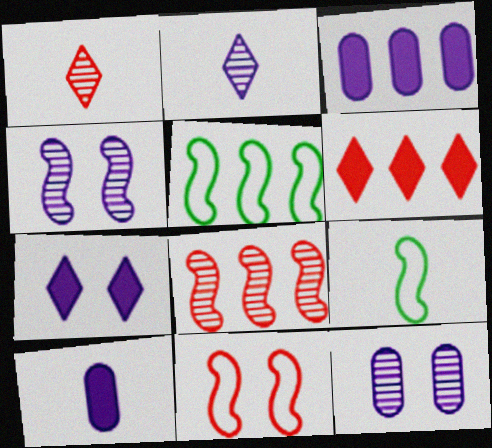[[1, 9, 10], 
[6, 9, 12]]